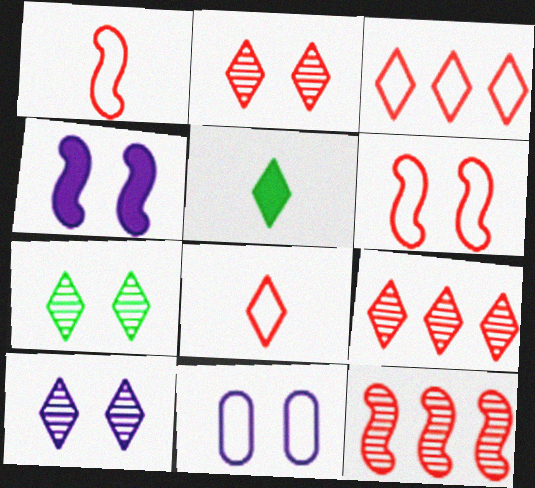[[2, 7, 10], 
[3, 5, 10], 
[4, 10, 11], 
[5, 11, 12]]